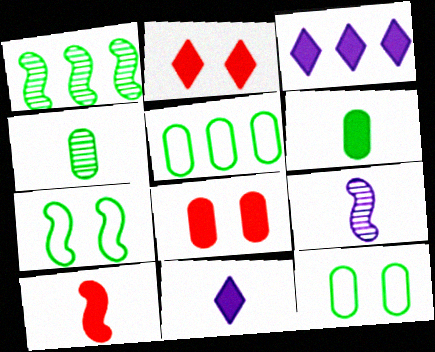[[2, 5, 9], 
[6, 10, 11]]